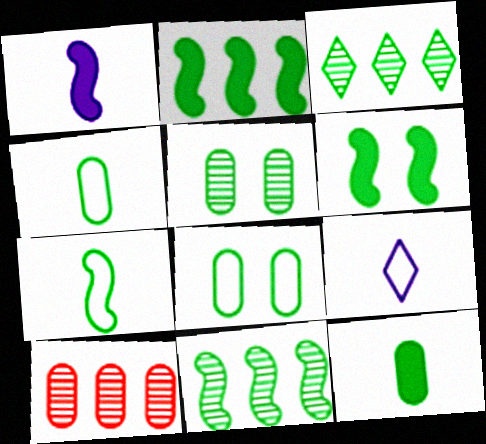[[3, 4, 6], 
[6, 7, 11], 
[6, 9, 10]]